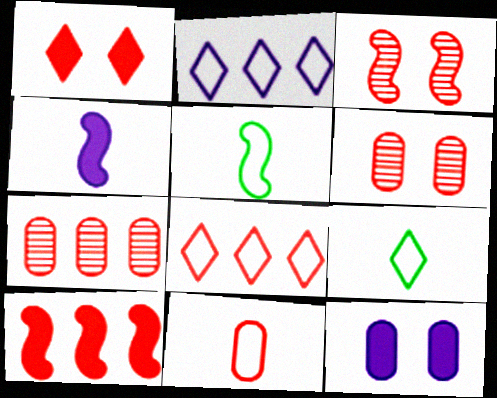[[7, 8, 10]]